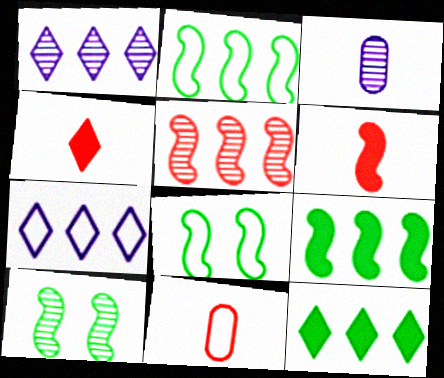[[7, 8, 11]]